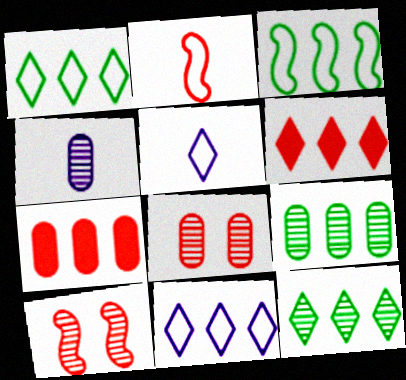[[2, 6, 8], 
[4, 8, 9], 
[4, 10, 12], 
[6, 11, 12]]